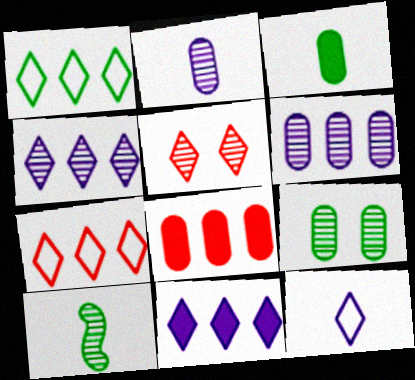[[5, 6, 10]]